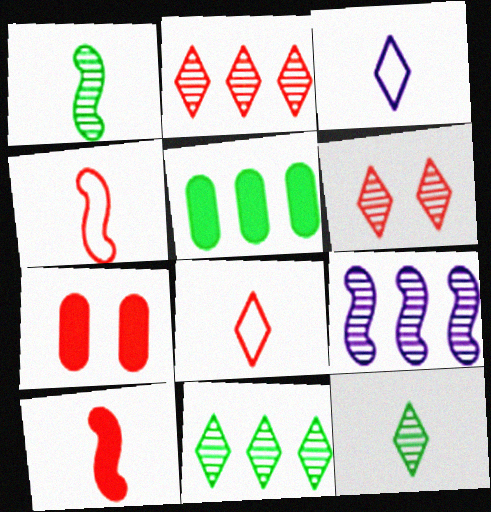[[2, 4, 7]]